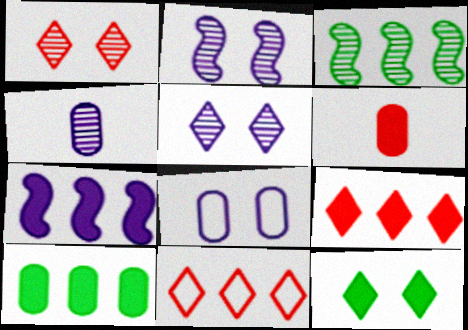[[1, 3, 4], 
[6, 7, 12], 
[7, 9, 10]]